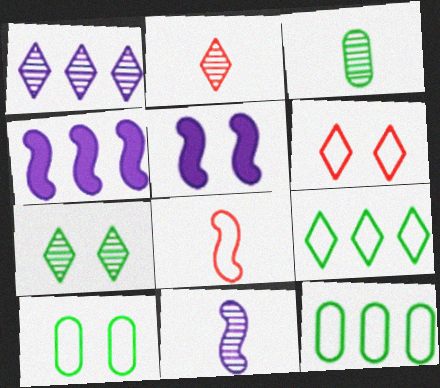[[1, 2, 7], 
[2, 3, 11], 
[2, 4, 10], 
[2, 5, 12], 
[3, 4, 6]]